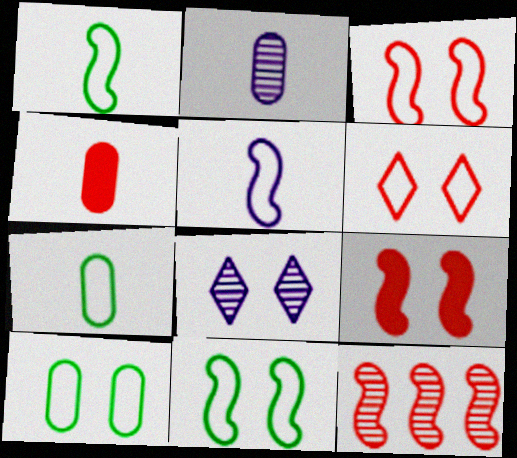[[2, 4, 7], 
[4, 6, 12], 
[8, 9, 10]]